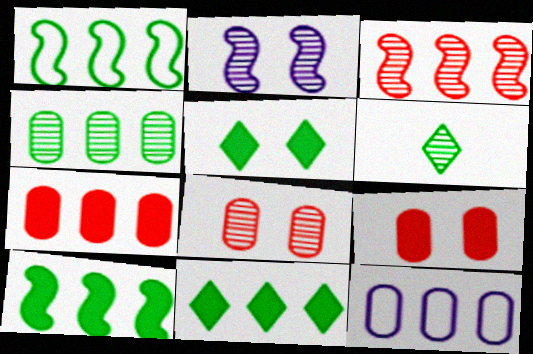[[1, 4, 11], 
[3, 11, 12], 
[4, 7, 12]]